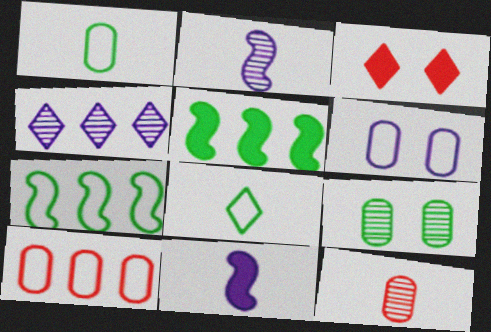[[1, 6, 10], 
[3, 4, 8], 
[4, 5, 10], 
[4, 6, 11], 
[5, 8, 9], 
[8, 11, 12]]